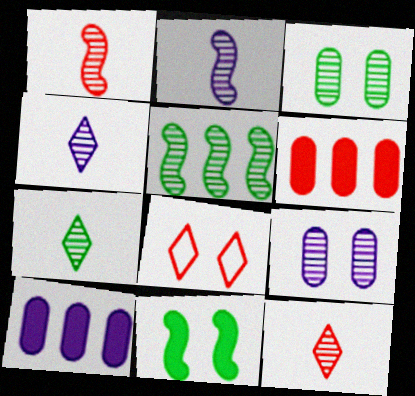[[1, 6, 8], 
[3, 5, 7], 
[4, 7, 12], 
[5, 9, 12], 
[8, 9, 11]]